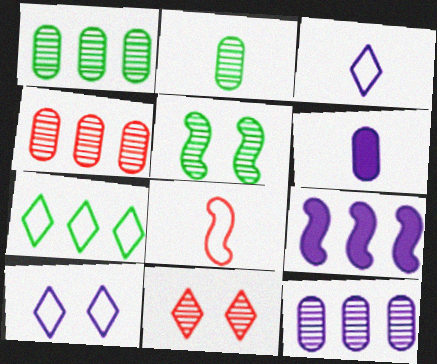[[1, 4, 12], 
[4, 7, 9], 
[5, 8, 9]]